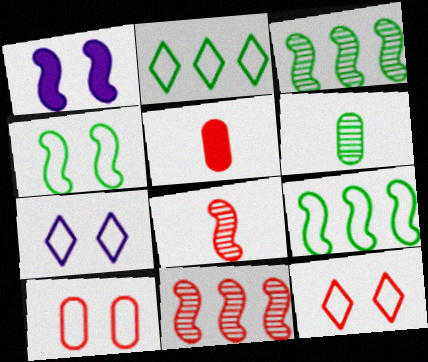[[1, 8, 9], 
[3, 5, 7], 
[4, 7, 10], 
[5, 11, 12]]